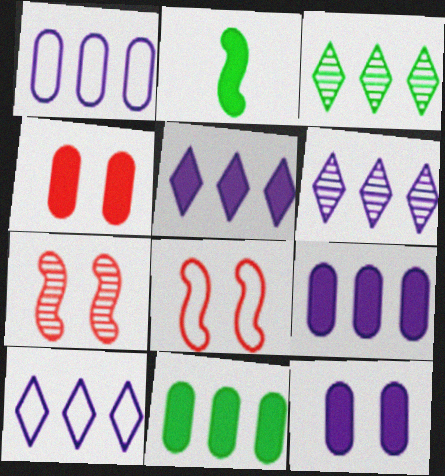[[2, 4, 5], 
[5, 6, 10]]